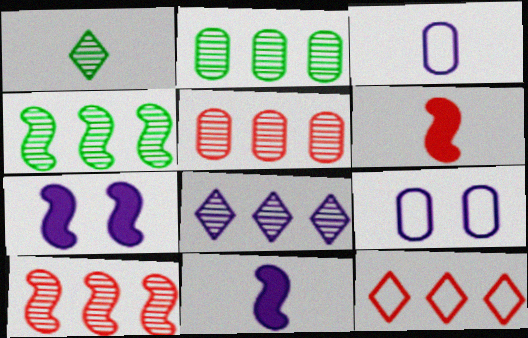[[1, 3, 6], 
[2, 8, 10], 
[3, 7, 8], 
[4, 5, 8], 
[8, 9, 11]]